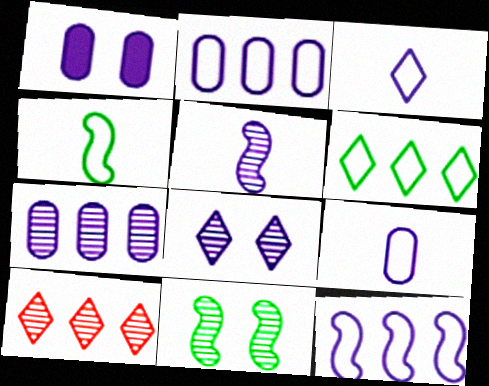[[1, 4, 10], 
[1, 7, 9], 
[5, 7, 8]]